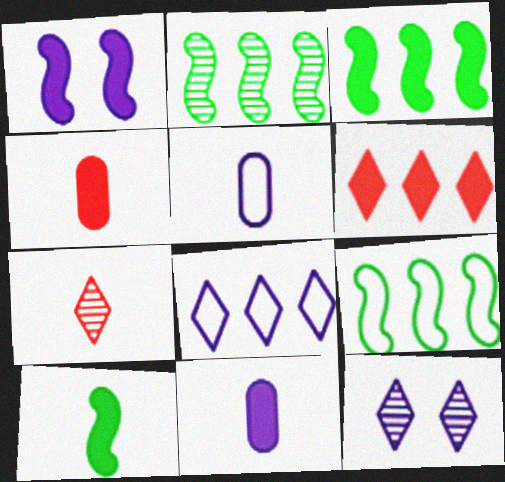[[2, 3, 9], 
[4, 9, 12], 
[5, 7, 10]]